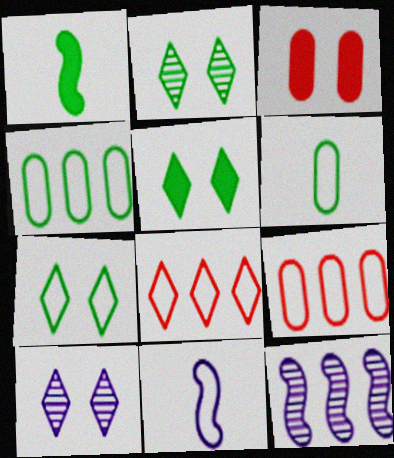[[1, 2, 4], 
[1, 9, 10], 
[2, 5, 7], 
[7, 9, 11]]